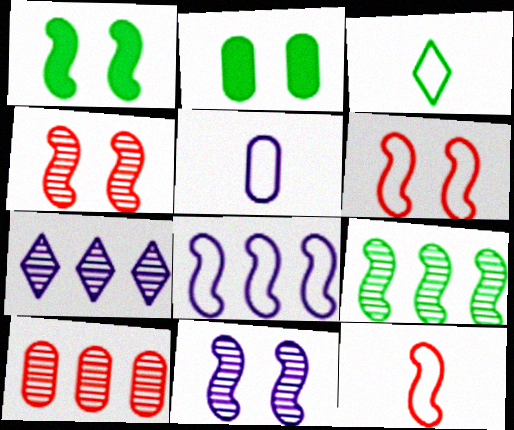[[1, 6, 11], 
[2, 3, 9], 
[2, 5, 10], 
[2, 7, 12], 
[3, 5, 12], 
[7, 9, 10]]